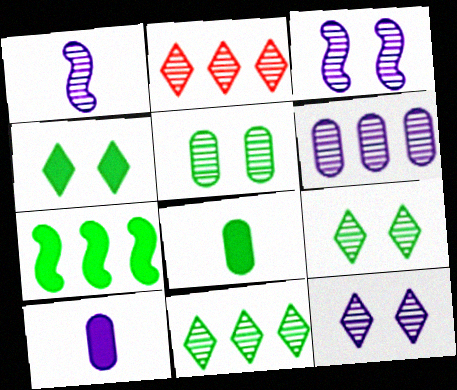[[1, 2, 5], 
[1, 6, 12], 
[4, 7, 8]]